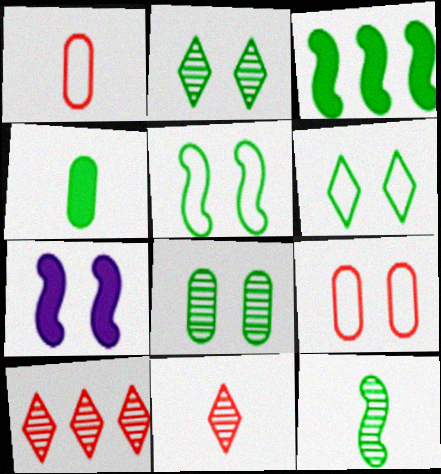[[2, 7, 9], 
[3, 5, 12]]